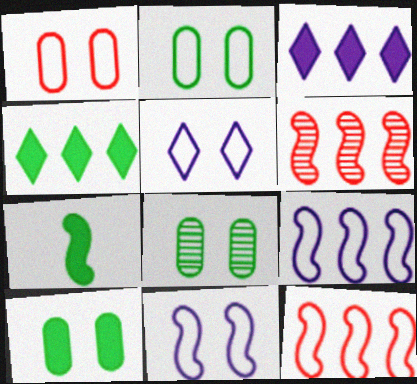[[2, 8, 10], 
[4, 7, 10], 
[6, 7, 11]]